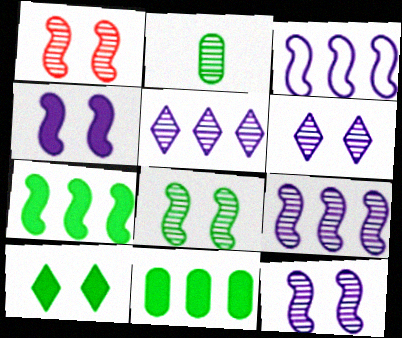[[1, 2, 5], 
[1, 8, 12]]